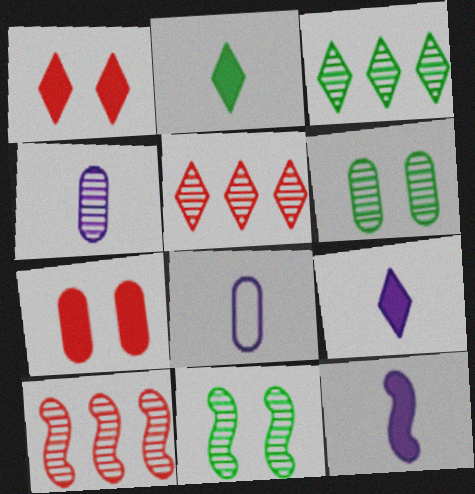[[4, 5, 11]]